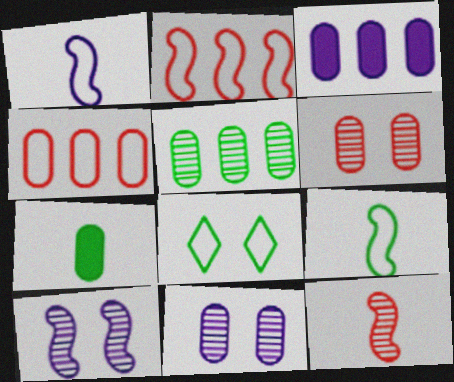[[1, 4, 8], 
[3, 4, 5], 
[3, 8, 12], 
[4, 7, 11]]